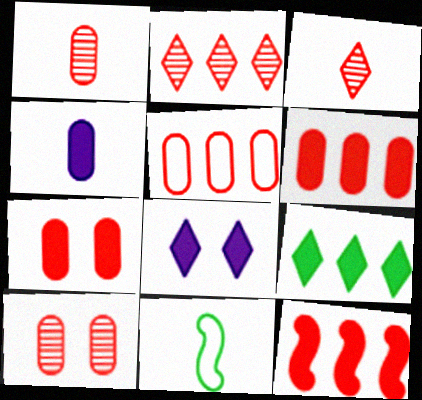[[1, 5, 7], 
[2, 5, 12], 
[3, 4, 11]]